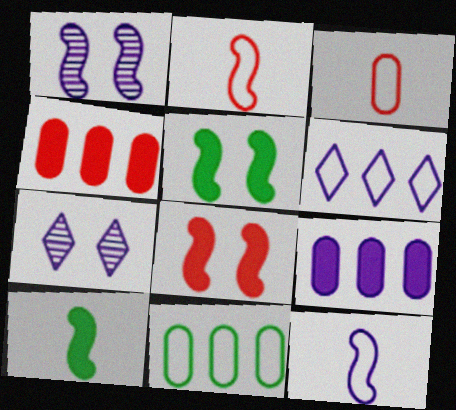[[7, 9, 12]]